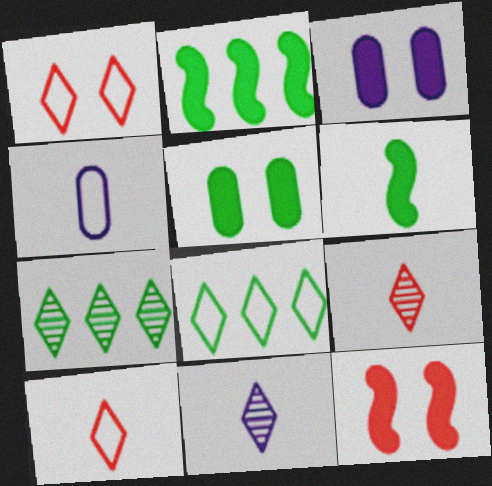[[4, 6, 9], 
[4, 7, 12]]